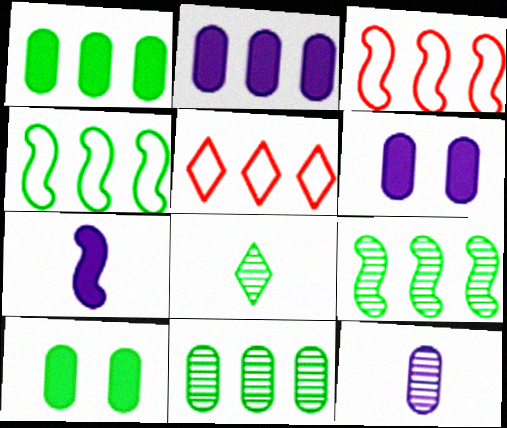[[2, 5, 9], 
[3, 6, 8], 
[4, 8, 10]]